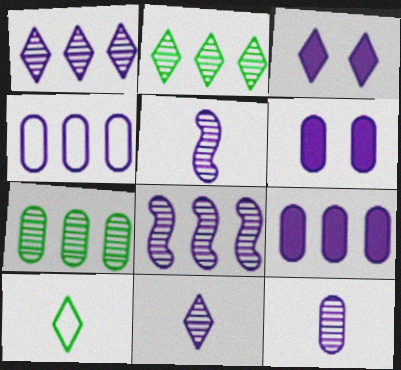[[3, 4, 5], 
[4, 6, 12], 
[5, 11, 12]]